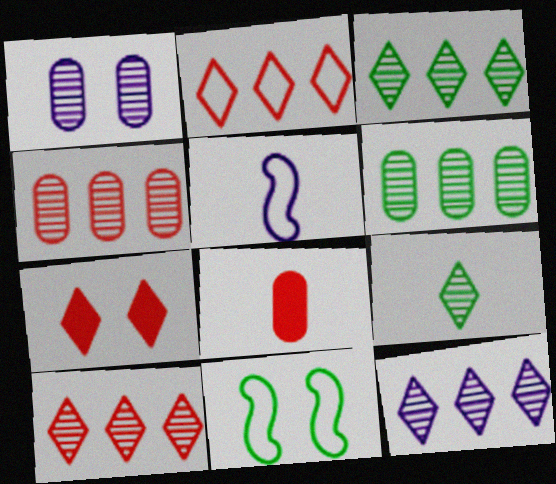[[1, 7, 11], 
[3, 10, 12], 
[5, 6, 7], 
[5, 8, 9], 
[8, 11, 12]]